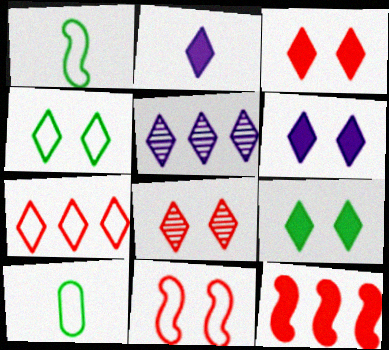[[3, 6, 9], 
[4, 6, 8]]